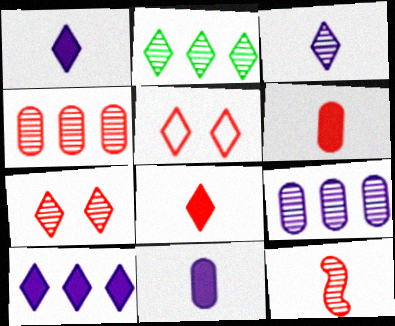[[1, 2, 5], 
[2, 3, 7], 
[4, 7, 12]]